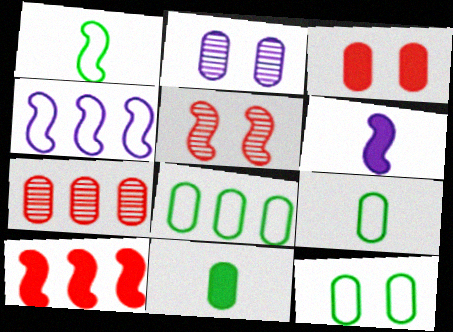[[2, 3, 12], 
[8, 9, 12]]